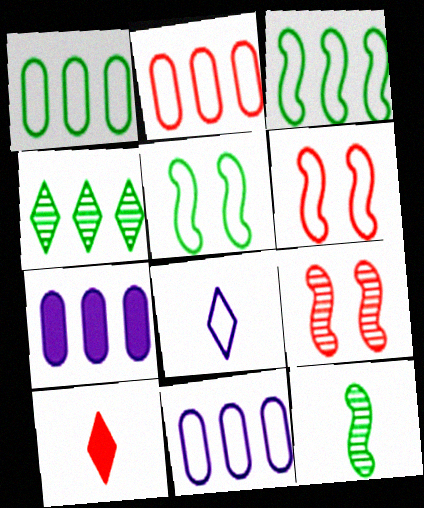[[1, 2, 11], 
[1, 6, 8], 
[2, 5, 8], 
[2, 9, 10]]